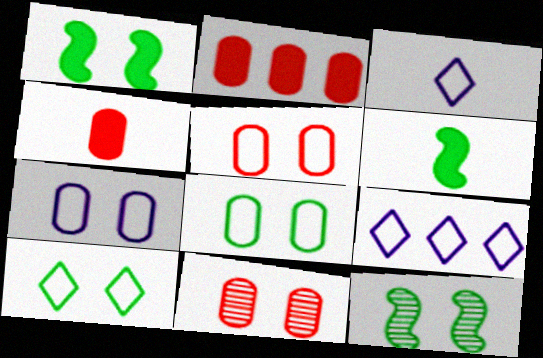[[2, 3, 12], 
[4, 9, 12], 
[5, 7, 8], 
[6, 9, 11]]